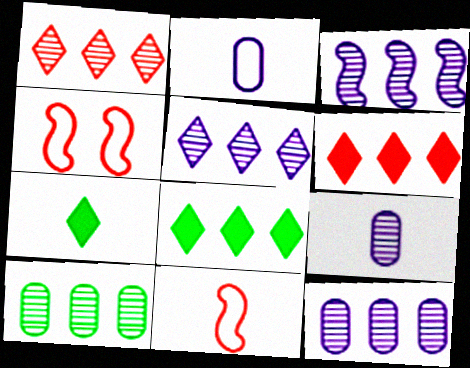[[1, 3, 10], 
[3, 5, 12], 
[4, 7, 12], 
[4, 8, 9], 
[7, 9, 11]]